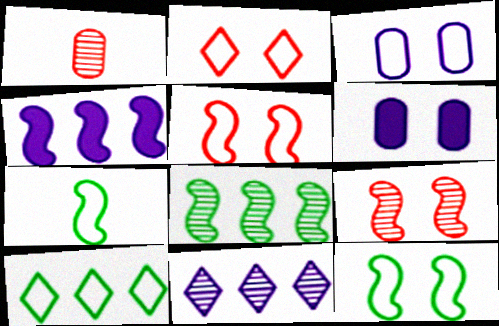[[2, 3, 12], 
[4, 7, 9]]